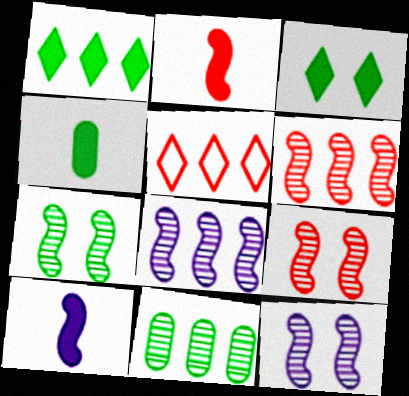[[4, 5, 12], 
[7, 9, 12]]